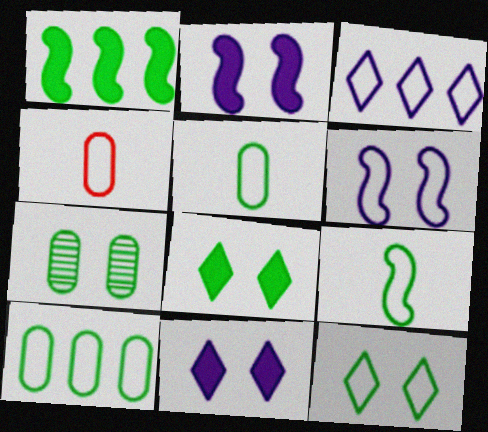[[9, 10, 12]]